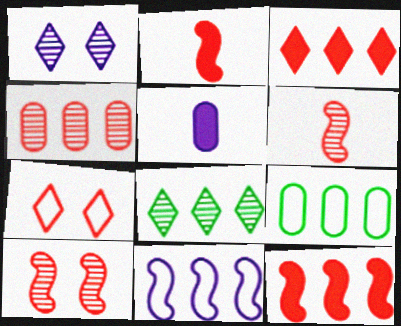[[1, 2, 9], 
[1, 5, 11], 
[2, 4, 7]]